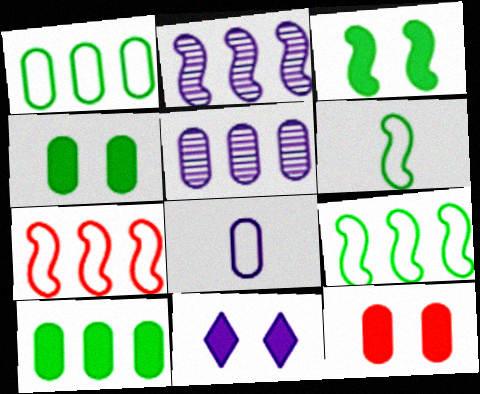[[2, 8, 11], 
[3, 11, 12]]